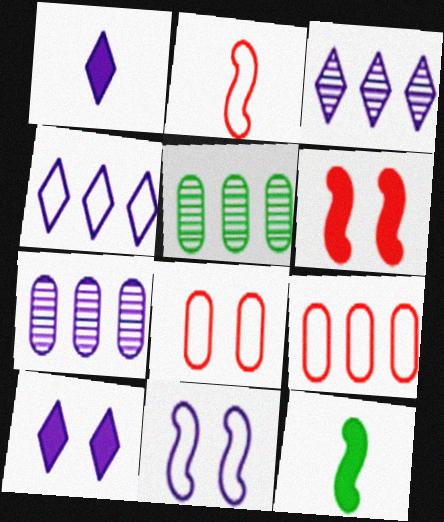[[1, 7, 11], 
[2, 5, 10], 
[3, 8, 12]]